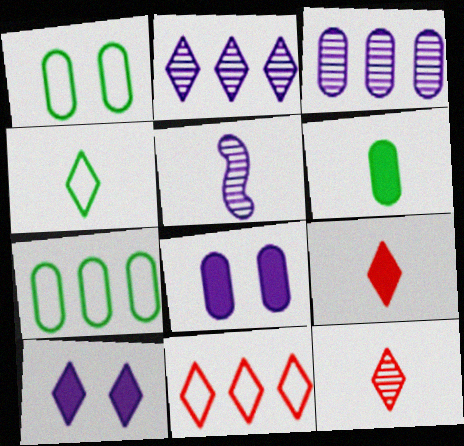[]